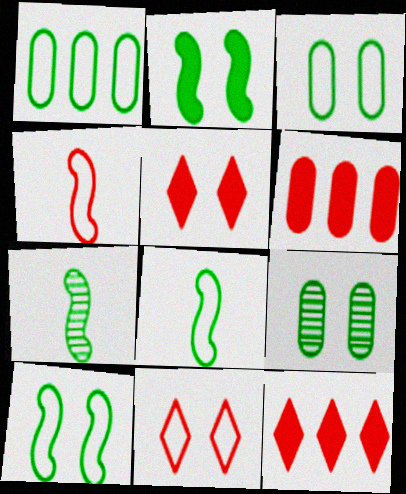[]